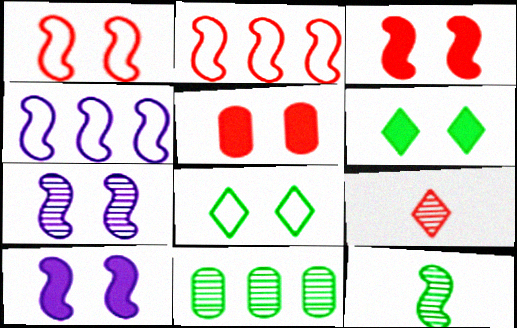[[2, 5, 9], 
[2, 10, 12], 
[3, 4, 12], 
[5, 6, 10], 
[5, 7, 8], 
[7, 9, 11]]